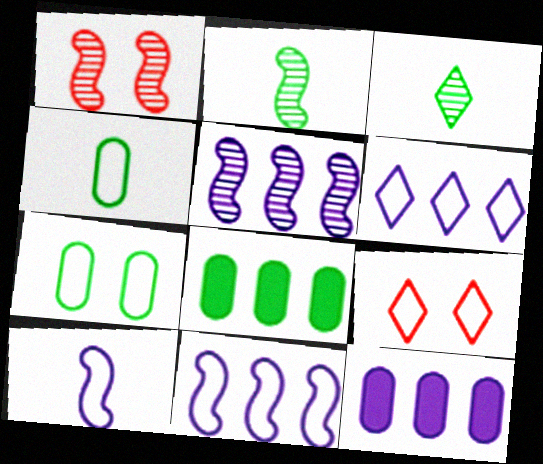[[1, 2, 5], 
[2, 9, 12], 
[4, 9, 11], 
[5, 6, 12]]